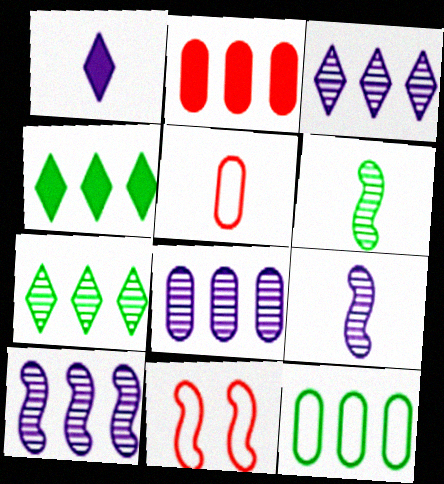[[1, 5, 6], 
[2, 8, 12], 
[3, 8, 10]]